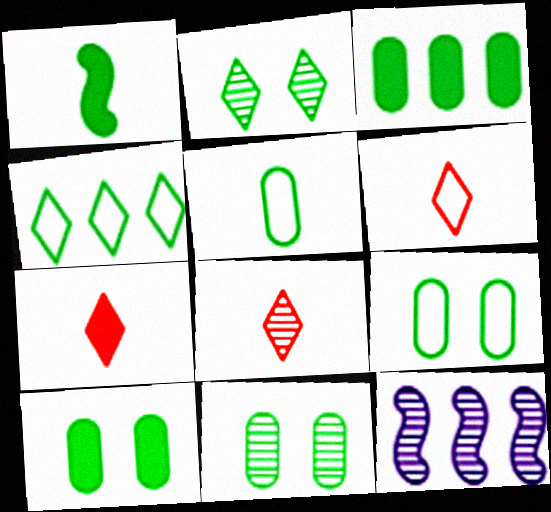[[1, 4, 11], 
[3, 5, 11], 
[6, 7, 8], 
[6, 10, 12], 
[7, 9, 12], 
[8, 11, 12], 
[9, 10, 11]]